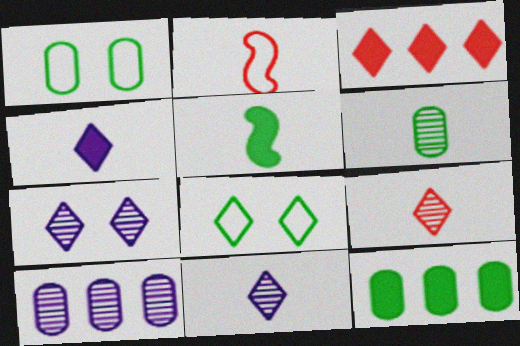[[1, 6, 12], 
[2, 4, 6], 
[2, 7, 12], 
[3, 8, 11]]